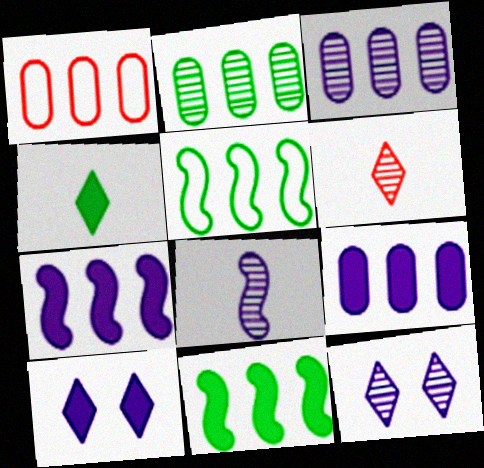[[1, 2, 9], 
[3, 8, 12]]